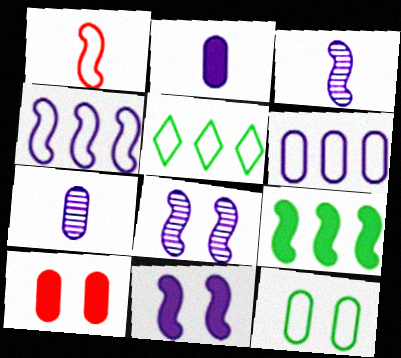[[1, 8, 9], 
[3, 4, 11], 
[3, 5, 10]]